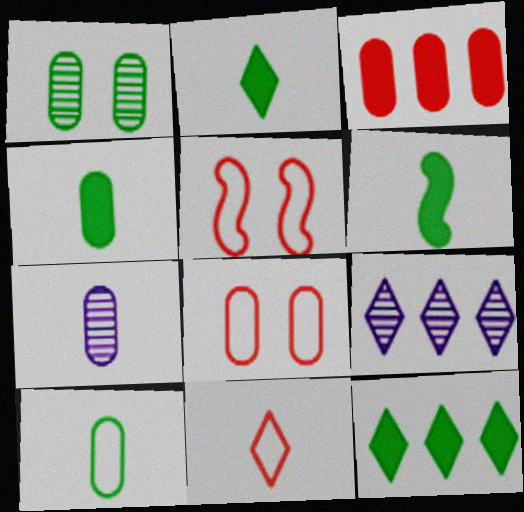[[2, 4, 6], 
[4, 5, 9], 
[5, 7, 12], 
[6, 7, 11], 
[6, 8, 9]]